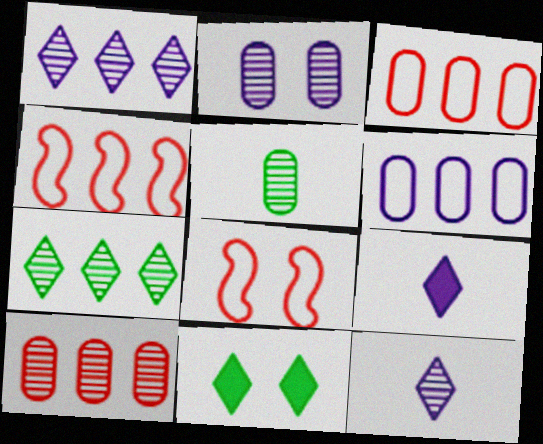[[2, 5, 10], 
[2, 8, 11]]